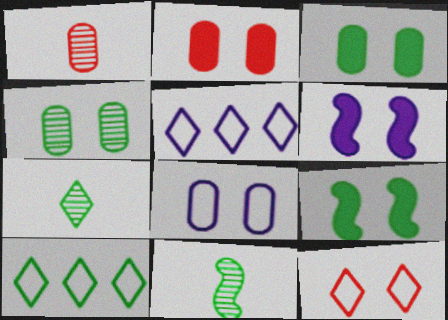[[1, 5, 9], 
[1, 6, 10], 
[2, 4, 8], 
[2, 5, 11], 
[3, 10, 11], 
[4, 6, 12]]